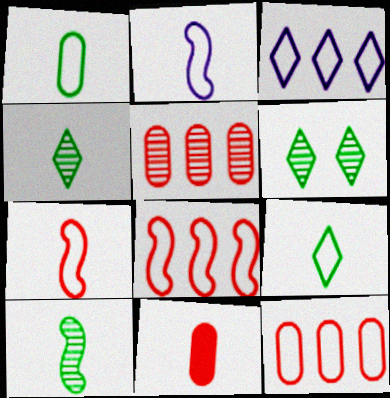[[2, 4, 11]]